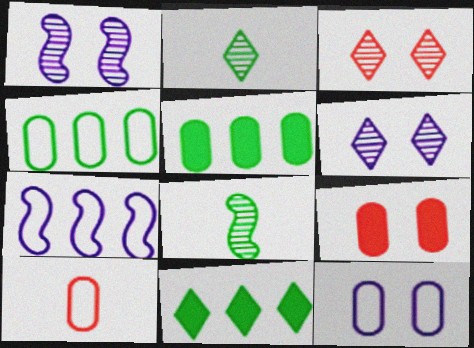[[1, 10, 11], 
[2, 7, 9], 
[4, 10, 12]]